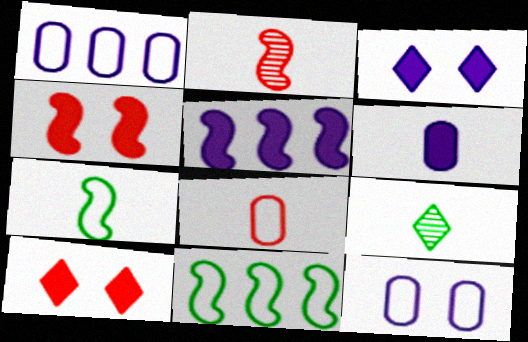[[1, 4, 9], 
[3, 5, 6]]